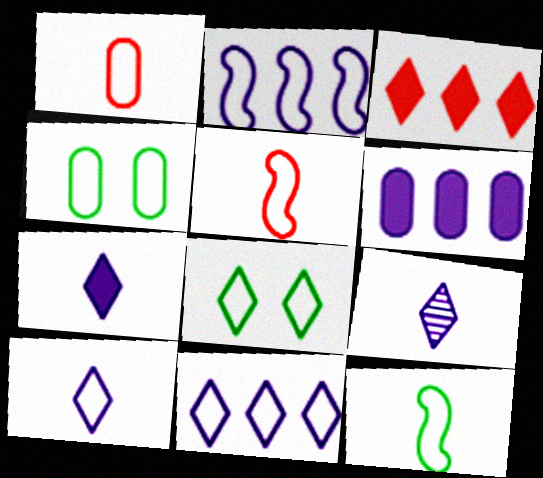[[1, 2, 8], 
[1, 10, 12], 
[3, 8, 9], 
[4, 5, 11], 
[7, 9, 10]]